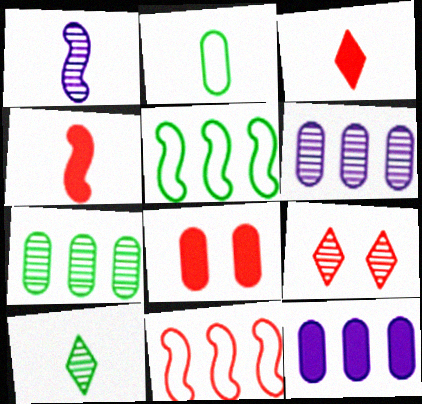[[1, 2, 3], 
[1, 7, 9], 
[2, 6, 8]]